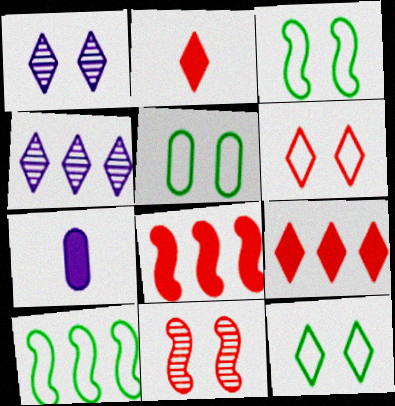[[2, 4, 12], 
[3, 5, 12]]